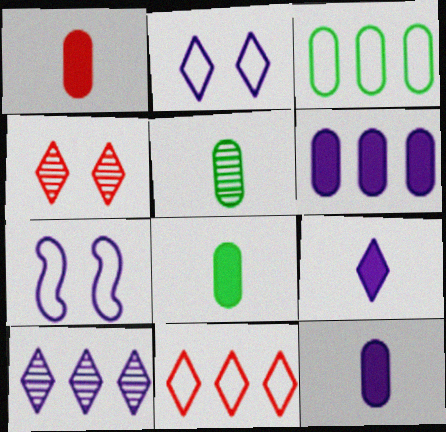[[1, 8, 12], 
[2, 9, 10], 
[7, 10, 12]]